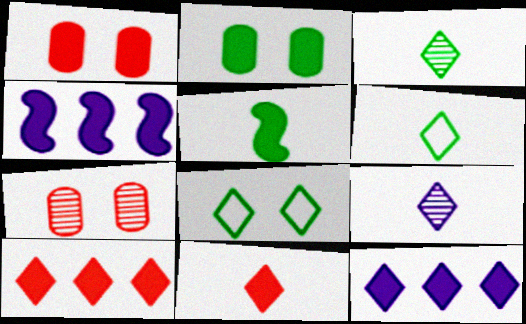[[1, 5, 12], 
[2, 4, 11], 
[4, 6, 7], 
[6, 9, 11], 
[8, 9, 10]]